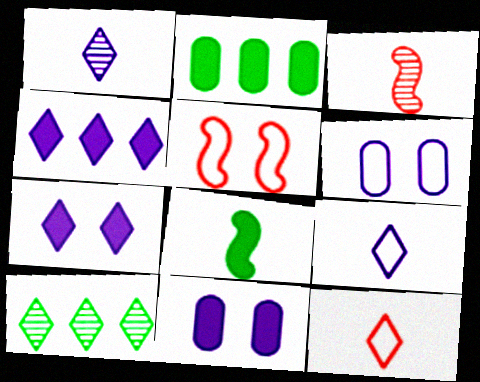[[1, 2, 5], 
[7, 10, 12]]